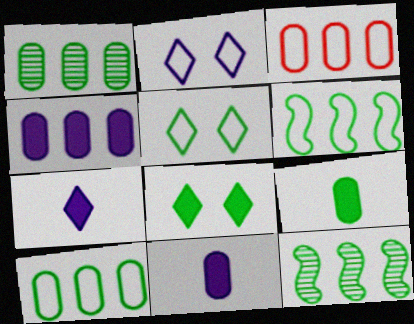[[1, 3, 4], 
[5, 9, 12]]